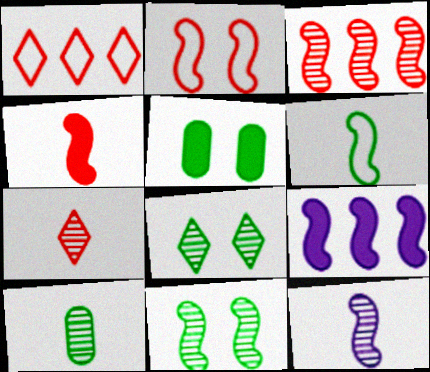[[1, 5, 12], 
[2, 3, 4], 
[3, 11, 12], 
[4, 6, 12], 
[7, 10, 12]]